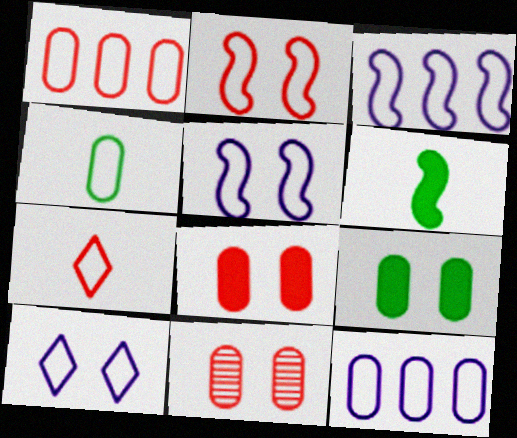[[1, 2, 7]]